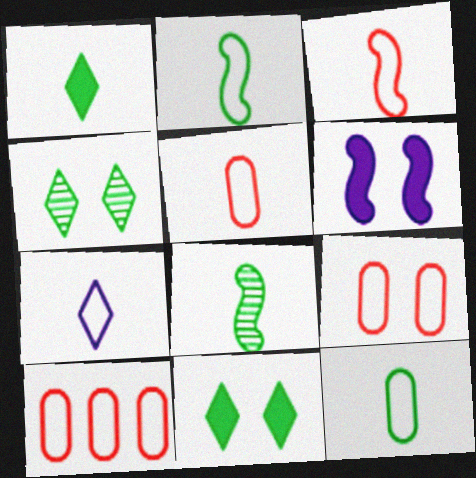[[1, 8, 12], 
[2, 5, 7], 
[3, 7, 12], 
[4, 6, 9], 
[5, 9, 10]]